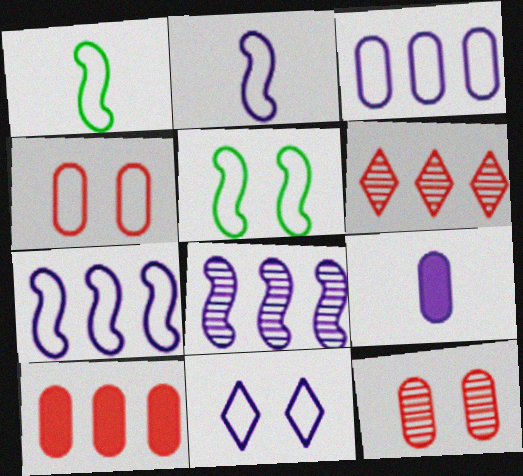[[2, 3, 11], 
[4, 5, 11], 
[5, 6, 9], 
[8, 9, 11]]